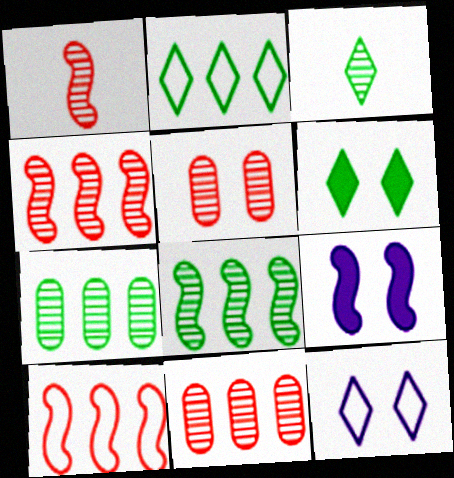[[2, 3, 6]]